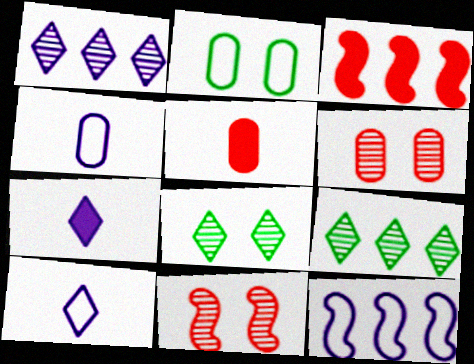[[3, 4, 8], 
[5, 8, 12]]